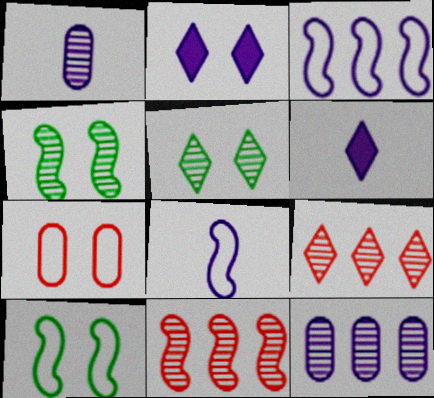[[1, 2, 3], 
[1, 4, 9], 
[1, 5, 11], 
[1, 6, 8], 
[2, 4, 7], 
[2, 8, 12]]